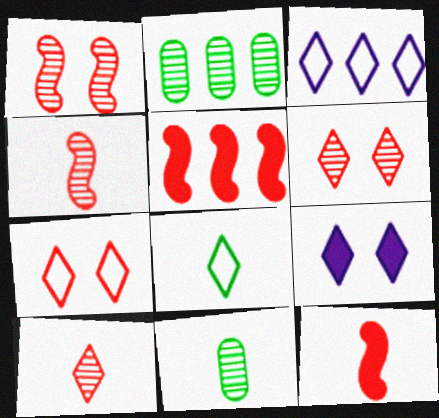[[2, 3, 5], 
[3, 7, 8]]